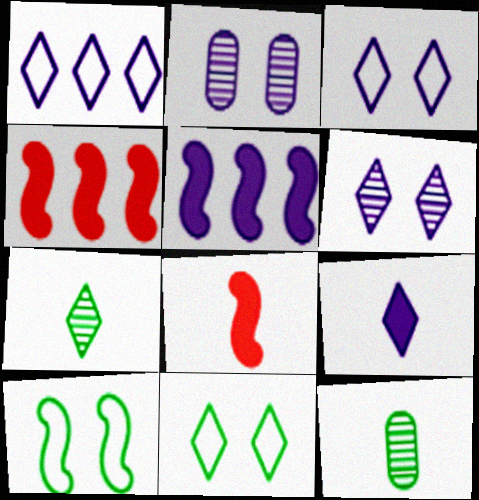[[1, 6, 9], 
[3, 4, 12]]